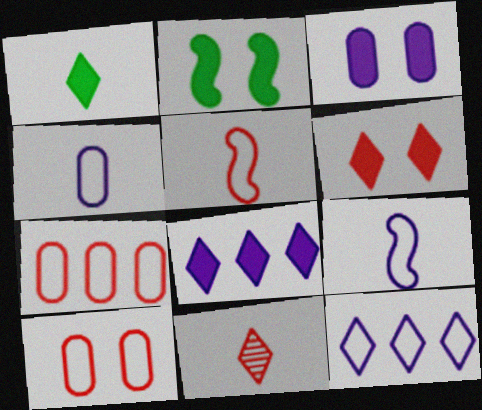[[1, 6, 8], 
[2, 3, 6]]